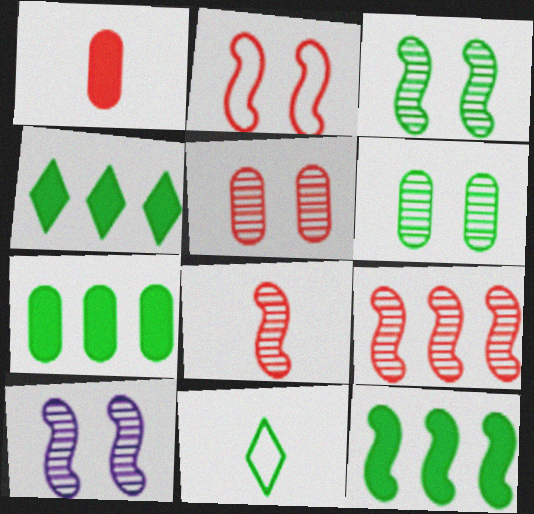[[3, 7, 11], 
[4, 7, 12], 
[6, 11, 12]]